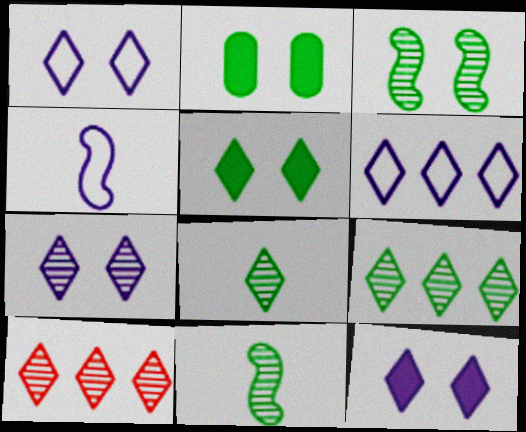[[1, 7, 12], 
[2, 4, 10], 
[7, 8, 10]]